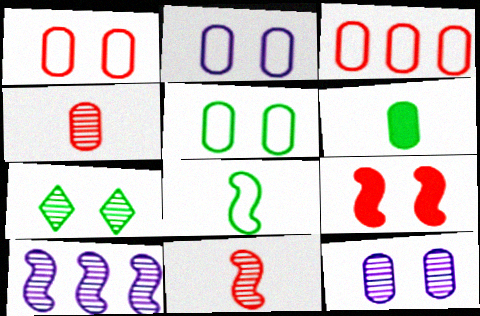[[1, 2, 5], 
[2, 7, 9], 
[3, 6, 12], 
[4, 7, 10], 
[8, 9, 10]]